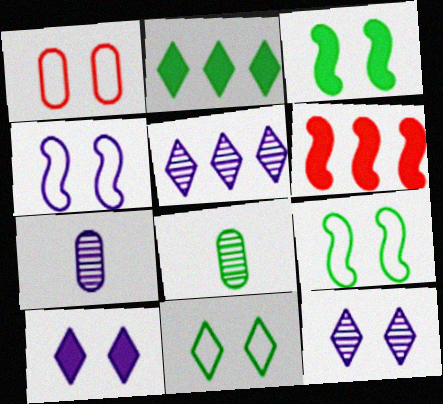[[1, 3, 12], 
[1, 4, 11], 
[2, 8, 9], 
[6, 7, 11]]